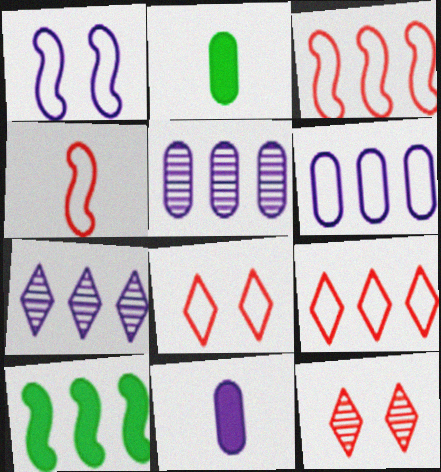[[1, 7, 11], 
[5, 9, 10]]